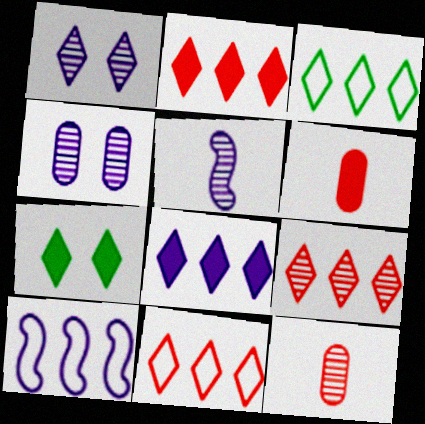[[2, 9, 11], 
[3, 8, 9], 
[7, 10, 12]]